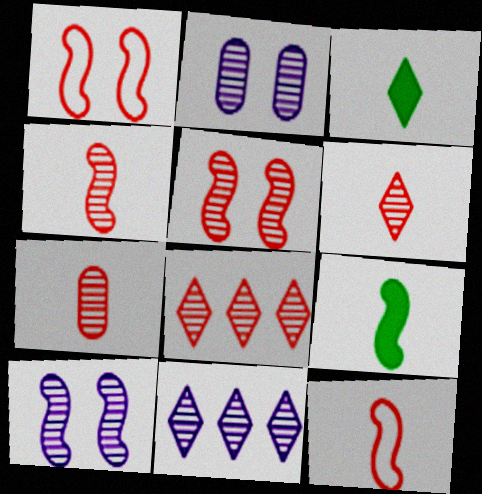[[4, 6, 7], 
[5, 7, 8]]